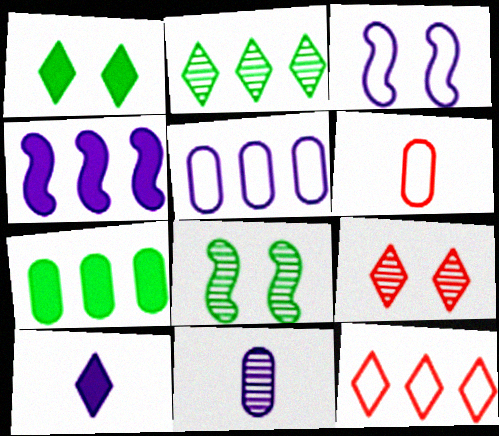[]